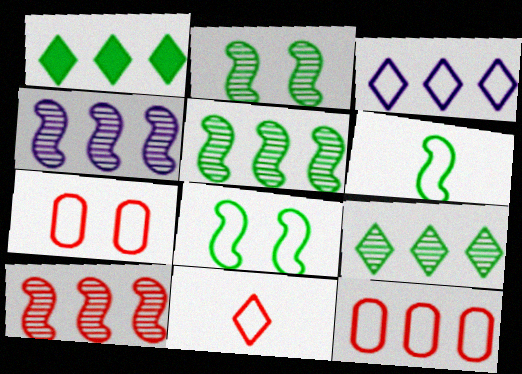[[1, 4, 12], 
[3, 6, 7], 
[4, 5, 10]]